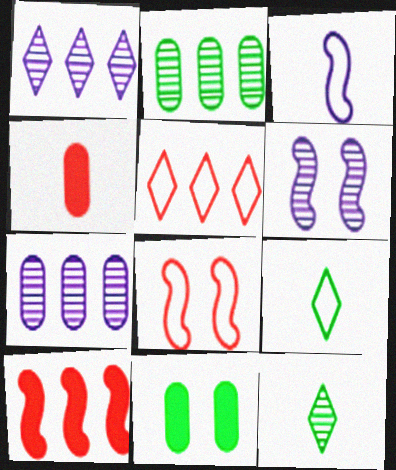[[3, 4, 12]]